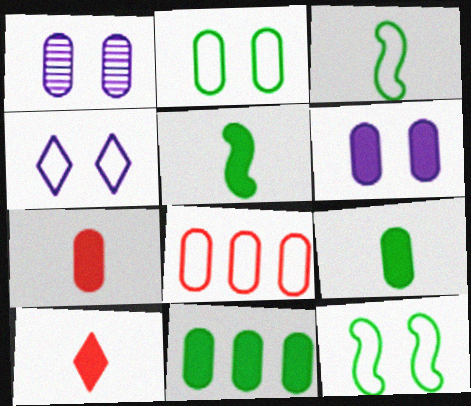[[1, 8, 9], 
[3, 4, 8], 
[6, 7, 11]]